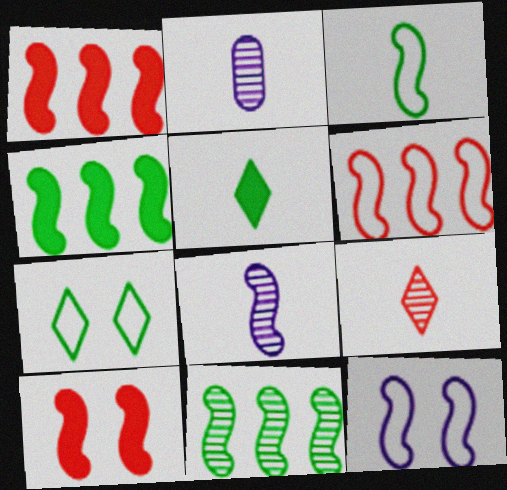[[1, 2, 7], 
[3, 6, 12]]